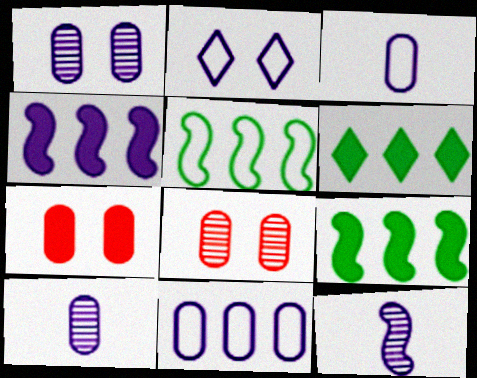[[2, 4, 10]]